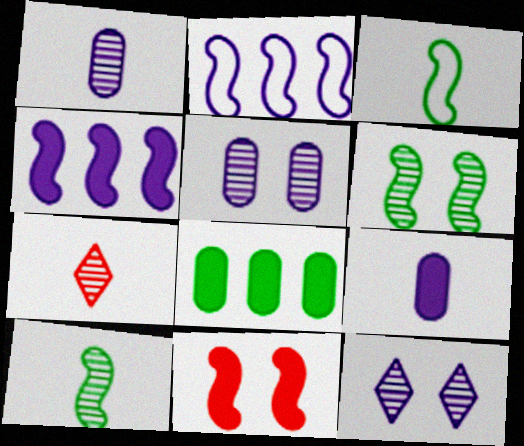[[1, 7, 10], 
[2, 9, 12], 
[2, 10, 11], 
[3, 7, 9]]